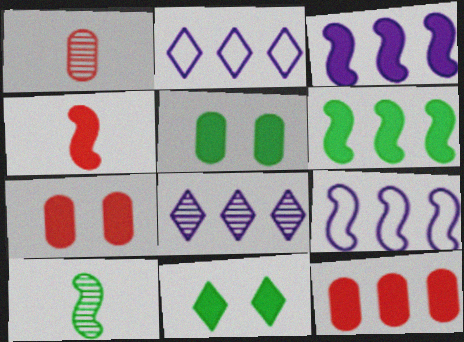[[1, 9, 11], 
[2, 7, 10]]